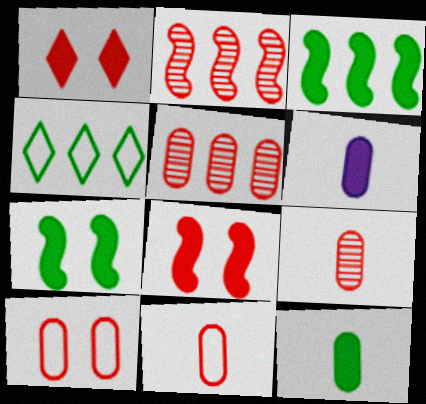[[1, 2, 11], 
[1, 3, 6]]